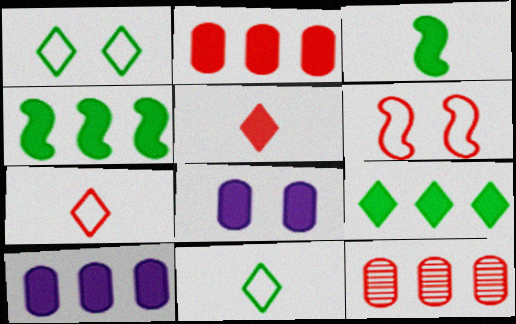[[4, 5, 8], 
[5, 6, 12]]